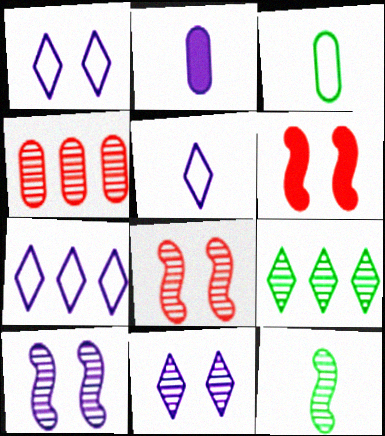[[1, 5, 7], 
[2, 7, 10], 
[4, 11, 12]]